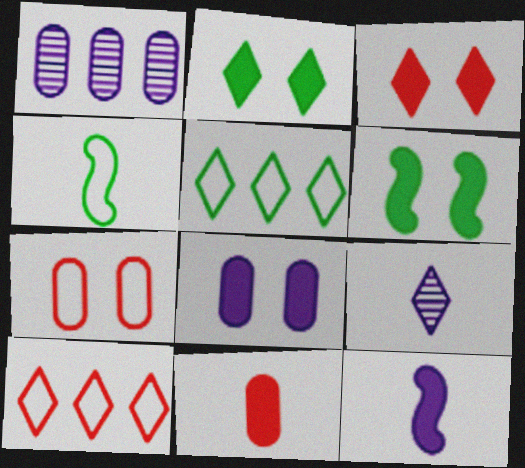[[1, 3, 4], 
[2, 9, 10], 
[3, 5, 9], 
[3, 6, 8], 
[4, 9, 11]]